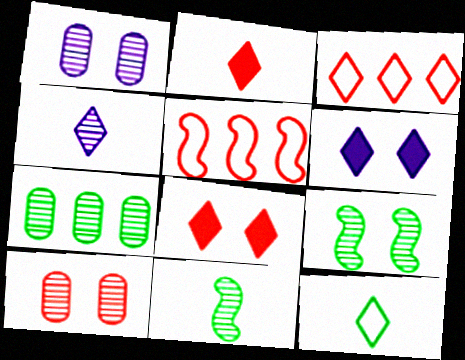[[2, 4, 12], 
[2, 5, 10]]